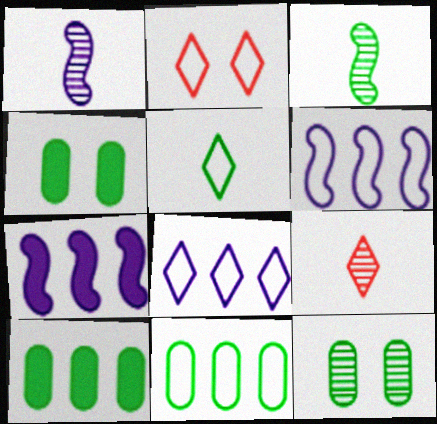[[1, 2, 10], 
[2, 5, 8], 
[4, 6, 9]]